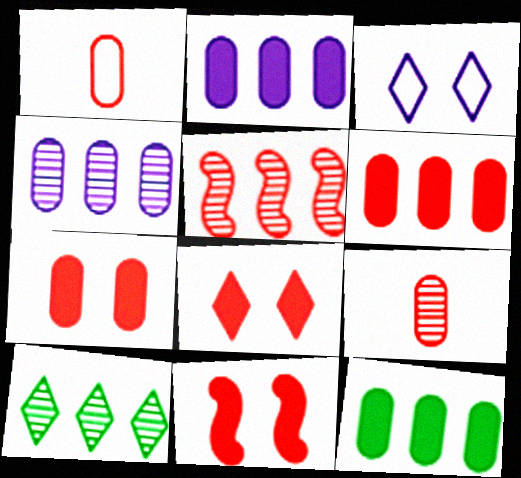[[1, 5, 8], 
[2, 6, 12], 
[4, 5, 10], 
[7, 8, 11]]